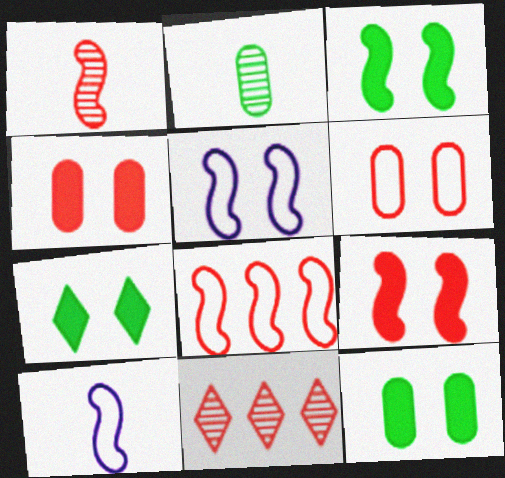[[1, 8, 9], 
[3, 7, 12], 
[10, 11, 12]]